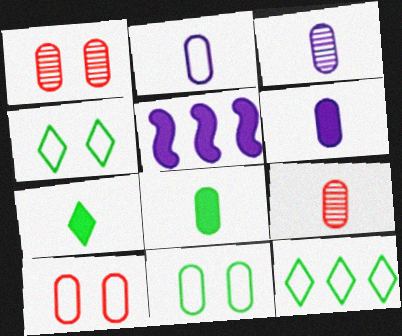[[2, 3, 6], 
[2, 8, 9], 
[4, 5, 9]]